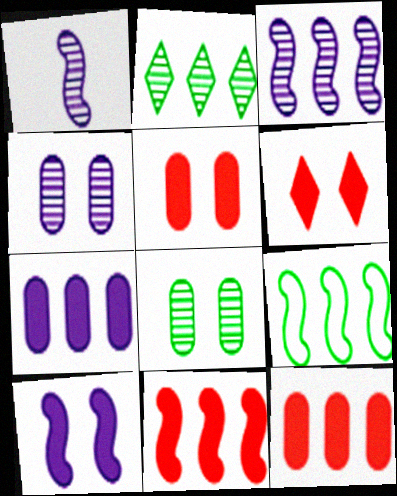[[3, 9, 11]]